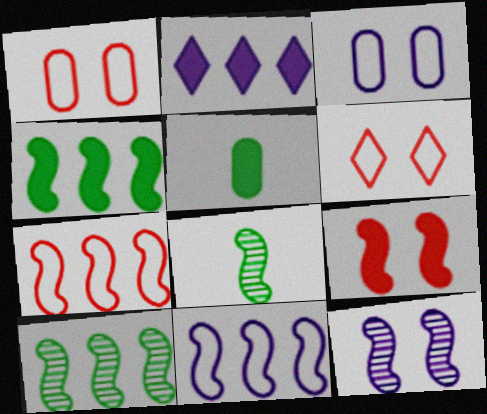[[1, 2, 8], 
[2, 5, 9], 
[8, 9, 11]]